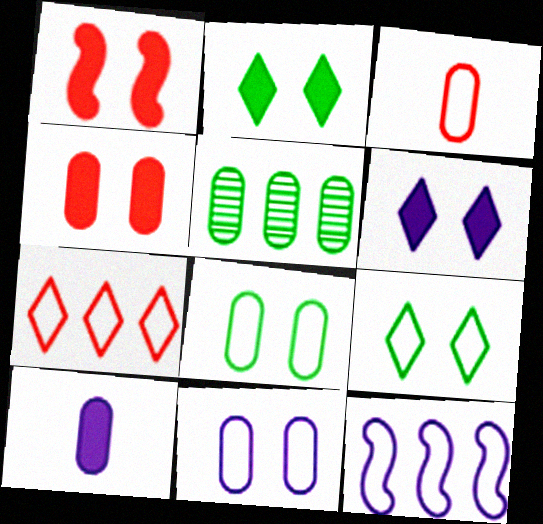[[3, 9, 12]]